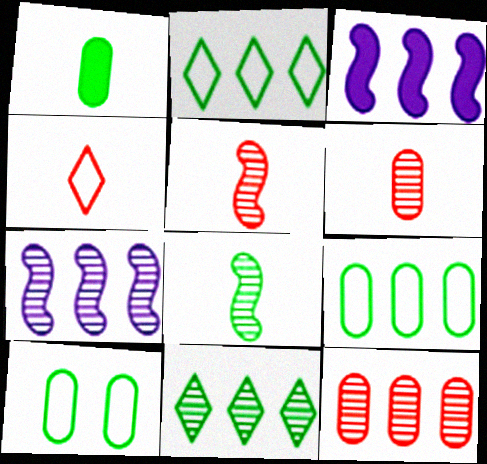[[2, 3, 12], 
[7, 11, 12]]